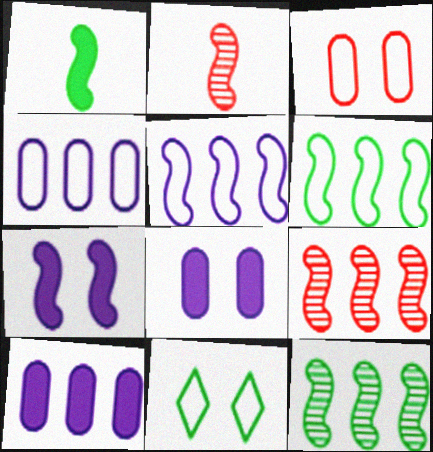[[2, 6, 7], 
[2, 10, 11]]